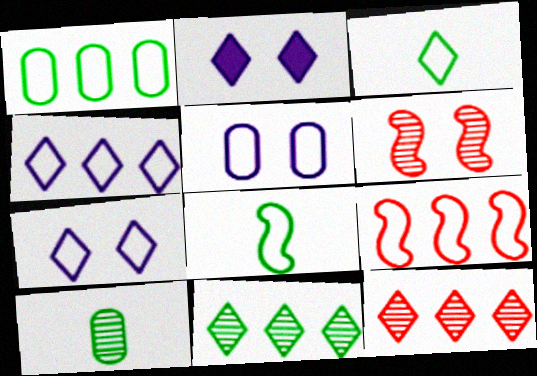[[1, 4, 9], 
[2, 3, 12], 
[2, 9, 10], 
[3, 5, 9]]